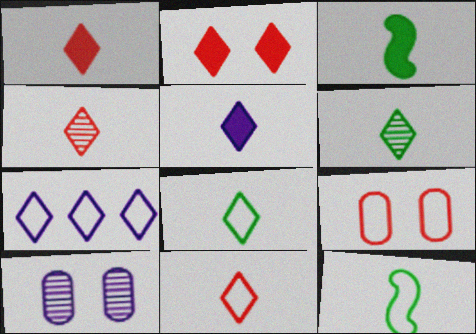[[1, 4, 11], 
[2, 6, 7], 
[4, 5, 8], 
[5, 6, 11], 
[7, 9, 12]]